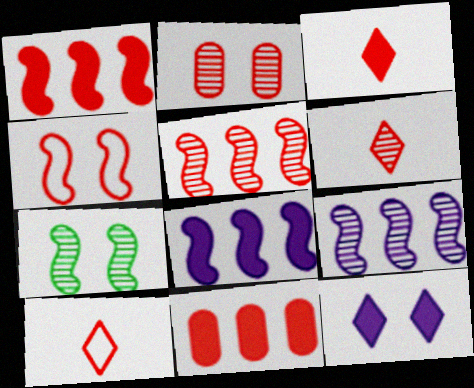[[1, 2, 10], 
[2, 5, 6], 
[3, 6, 10], 
[4, 6, 11]]